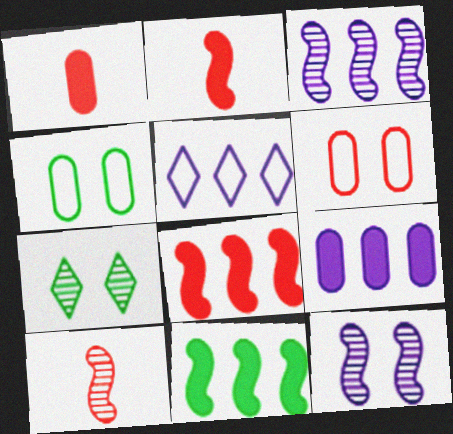[[3, 5, 9]]